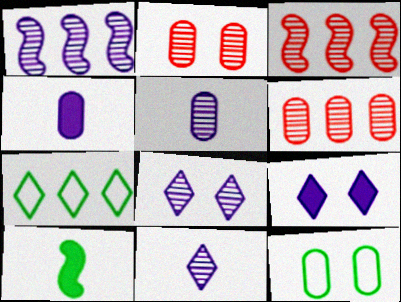[[1, 5, 8], 
[4, 6, 12]]